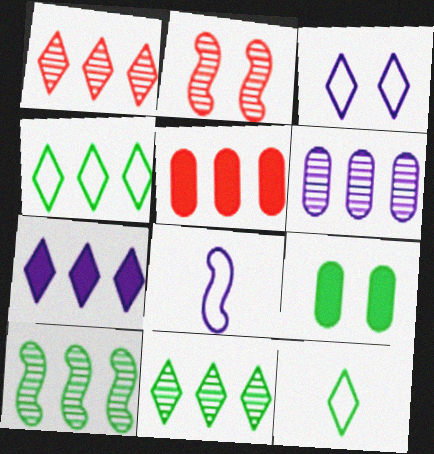[[1, 4, 7], 
[1, 6, 10], 
[1, 8, 9], 
[2, 3, 9], 
[9, 10, 12]]